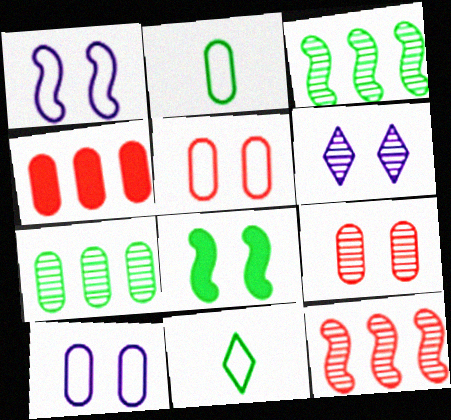[[5, 6, 8], 
[7, 8, 11]]